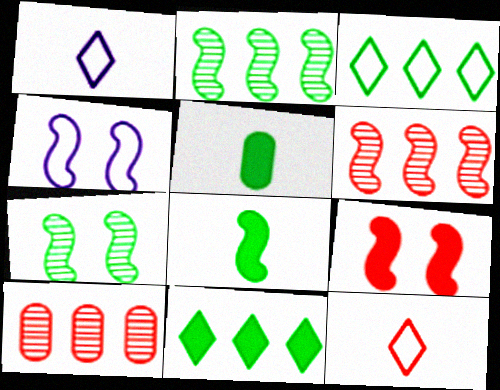[[3, 5, 7], 
[4, 6, 8], 
[4, 7, 9], 
[9, 10, 12]]